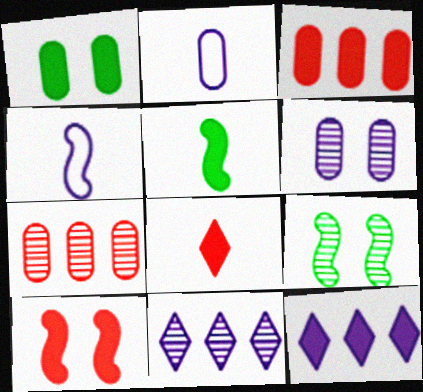[[1, 2, 7], 
[3, 8, 10], 
[4, 6, 12]]